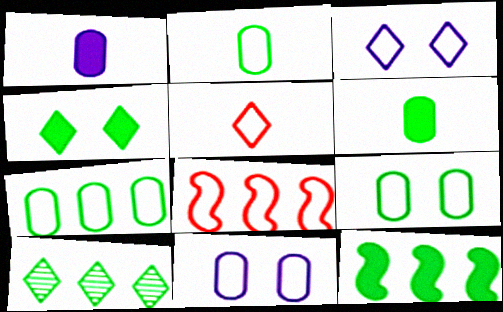[[2, 3, 8], 
[2, 7, 9], 
[4, 6, 12], 
[7, 10, 12]]